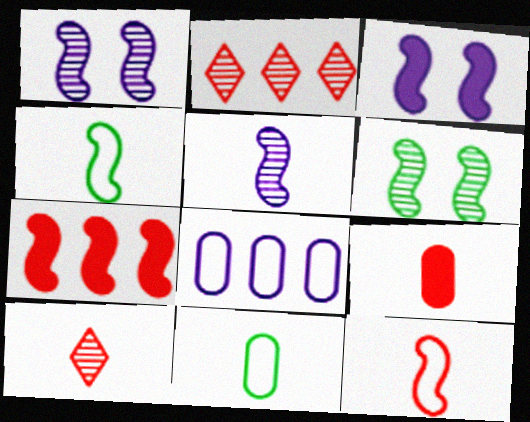[[1, 4, 7], 
[2, 3, 11], 
[9, 10, 12]]